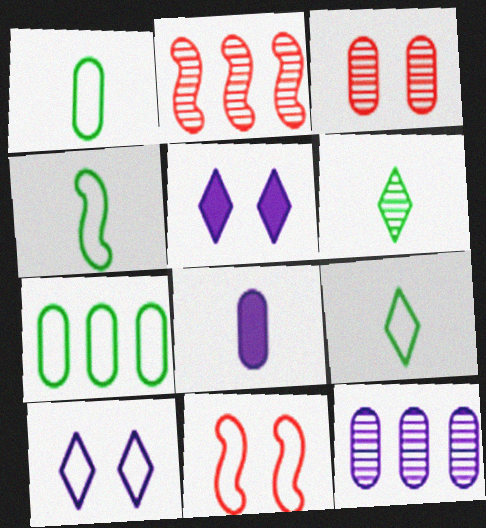[[1, 2, 5], 
[1, 4, 9], 
[3, 7, 8]]